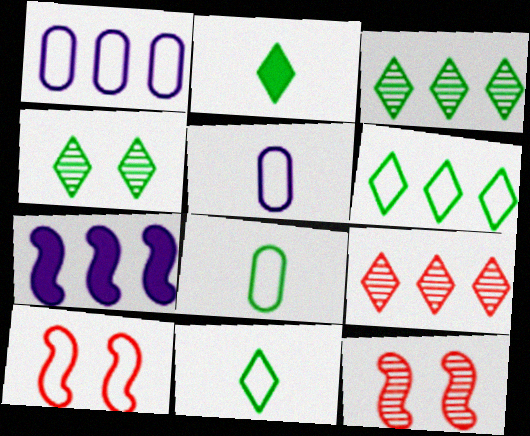[[1, 2, 12], 
[1, 10, 11], 
[2, 4, 6], 
[5, 6, 10]]